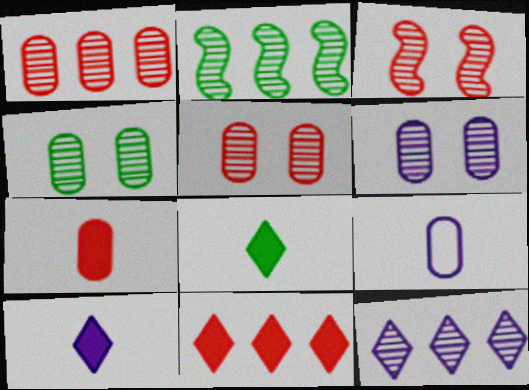[[1, 2, 12], 
[4, 5, 6]]